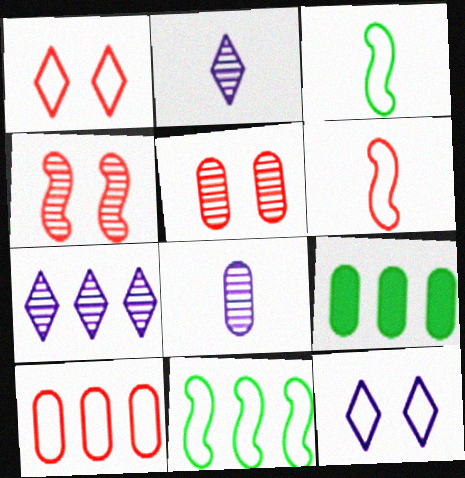[[1, 6, 10], 
[3, 10, 12]]